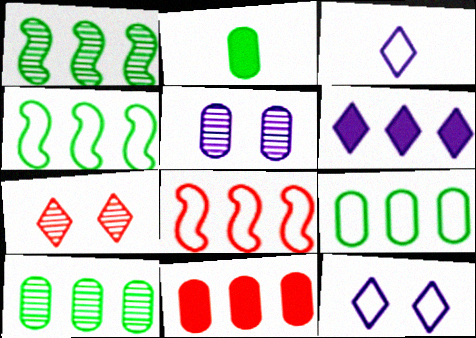[[6, 8, 10]]